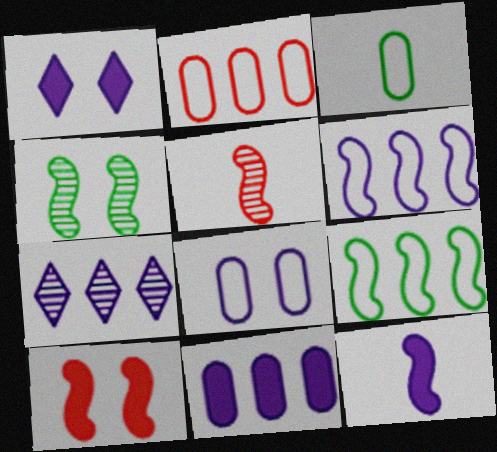[[1, 11, 12], 
[2, 3, 8], 
[3, 7, 10], 
[6, 7, 11], 
[7, 8, 12]]